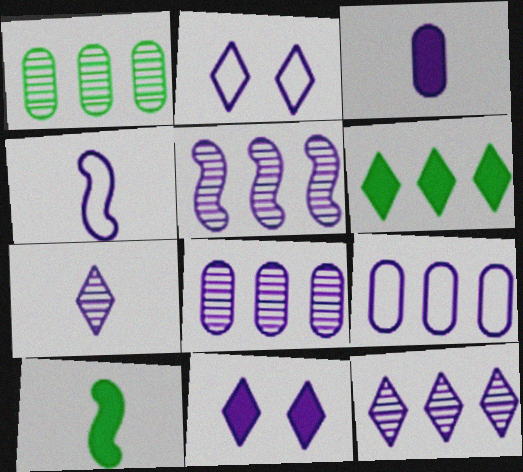[[2, 3, 5], 
[2, 4, 9], 
[3, 4, 7], 
[4, 8, 11], 
[5, 8, 12]]